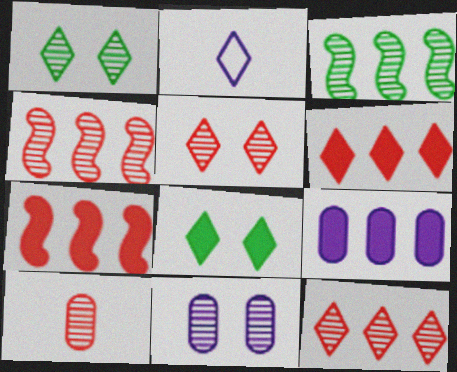[[1, 2, 6], 
[2, 8, 12], 
[4, 5, 10]]